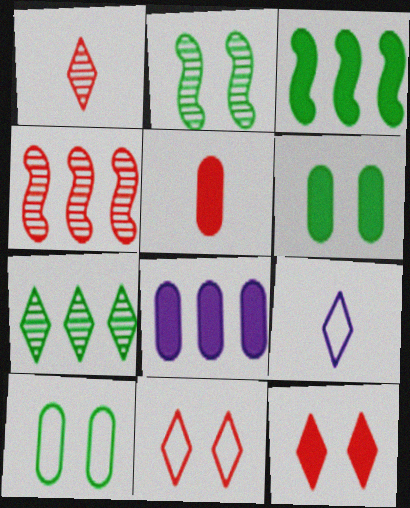[[4, 5, 11], 
[4, 6, 9], 
[5, 6, 8], 
[7, 9, 12]]